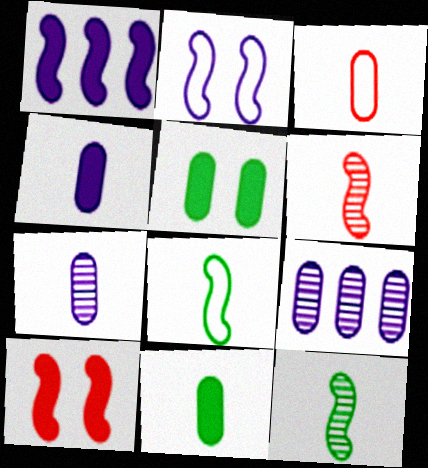[[3, 5, 9], 
[3, 7, 11]]